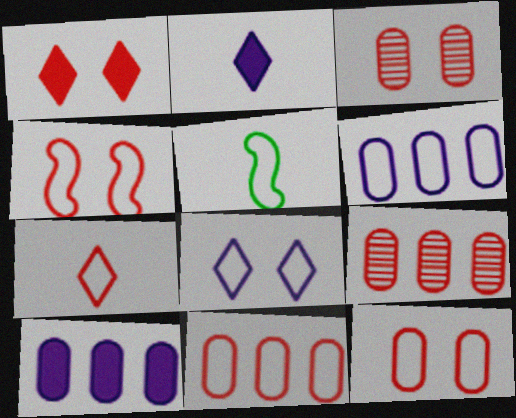[[1, 3, 4], 
[4, 7, 11], 
[5, 8, 11]]